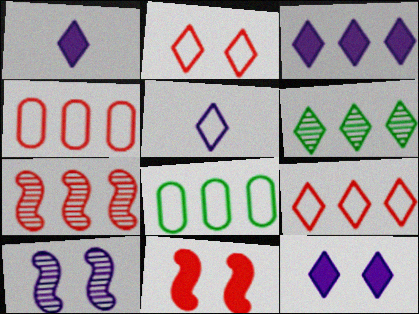[[1, 2, 6], 
[1, 3, 12], 
[3, 6, 9], 
[3, 7, 8]]